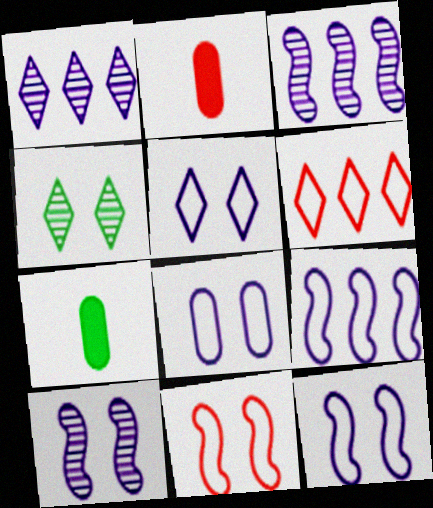[[1, 7, 11], 
[2, 4, 9], 
[5, 8, 12], 
[6, 7, 10]]